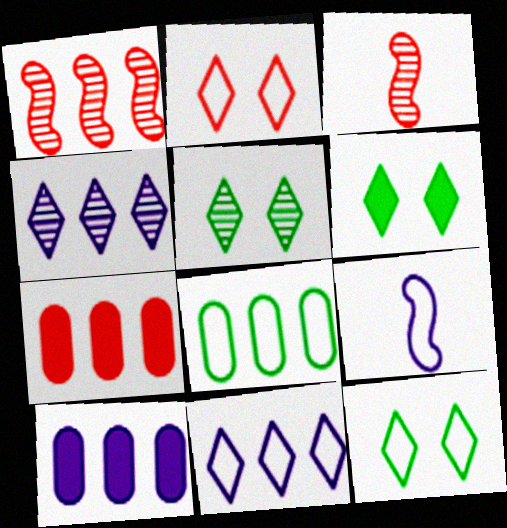[[2, 3, 7], 
[2, 8, 9], 
[3, 10, 12], 
[5, 6, 12], 
[5, 7, 9]]